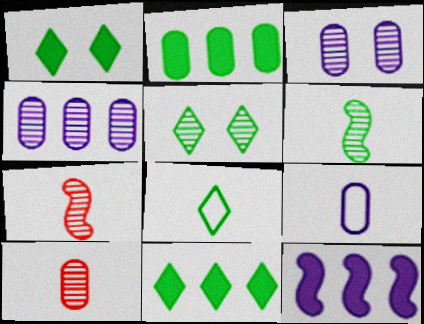[[4, 5, 7], 
[5, 8, 11]]